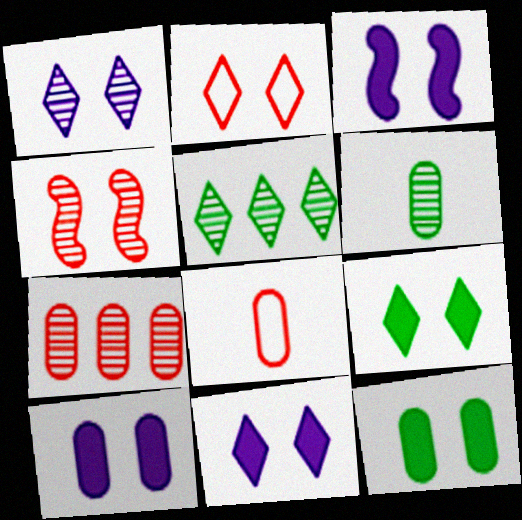[[1, 2, 9], 
[3, 5, 8], 
[3, 10, 11]]